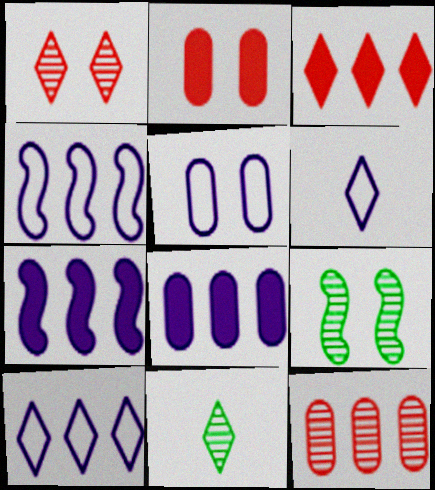[[2, 4, 11], 
[4, 5, 6]]